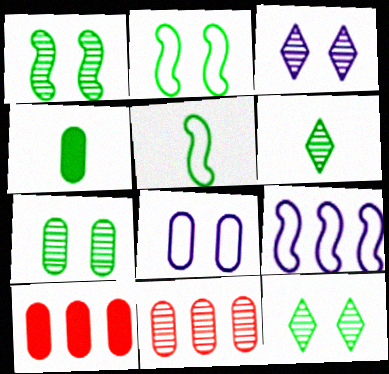[[1, 7, 12], 
[3, 5, 10], 
[4, 5, 6], 
[4, 8, 11]]